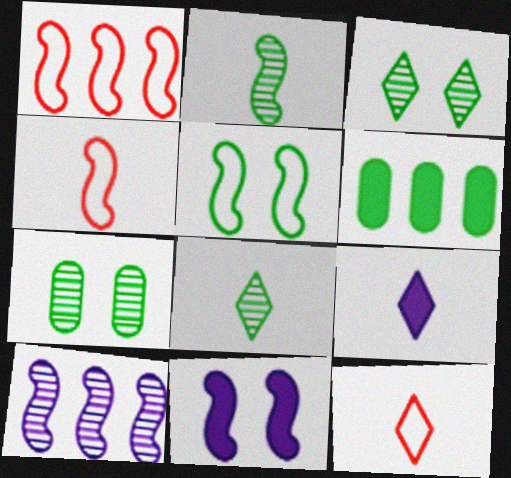[[1, 2, 11], 
[1, 7, 9], 
[5, 6, 8], 
[8, 9, 12]]